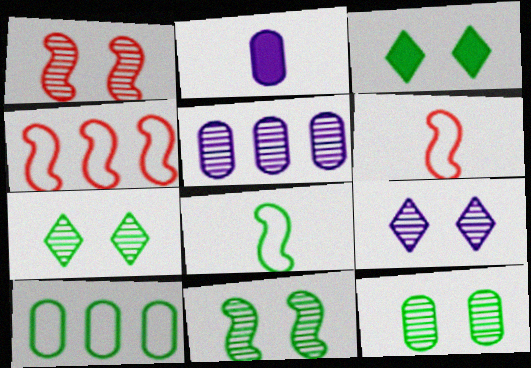[[1, 9, 12], 
[2, 4, 7], 
[3, 5, 6], 
[7, 11, 12]]